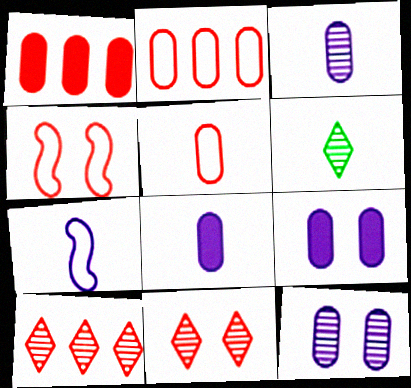[]